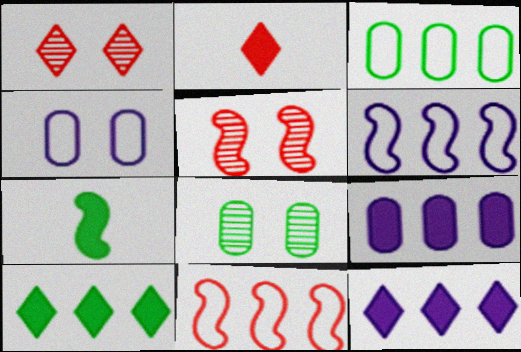[[2, 6, 8], 
[5, 6, 7]]